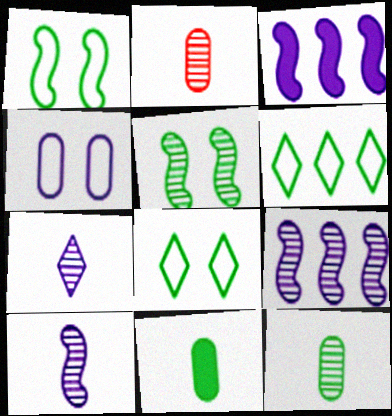[[2, 3, 8], 
[3, 4, 7], 
[5, 6, 11]]